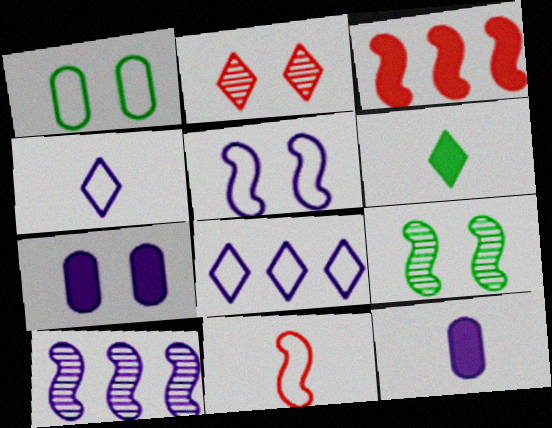[[1, 8, 11], 
[2, 6, 8], 
[3, 6, 7], 
[4, 7, 10]]